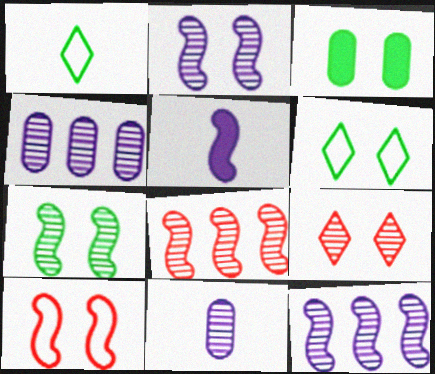[[3, 6, 7]]